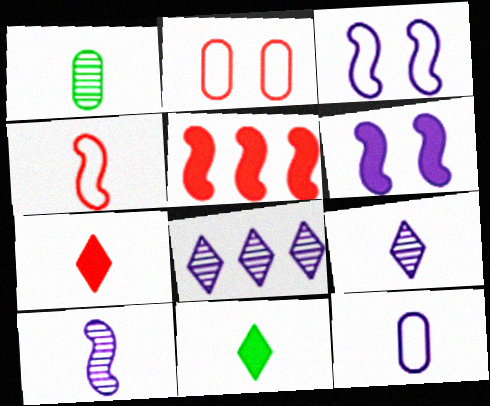[[6, 8, 12]]